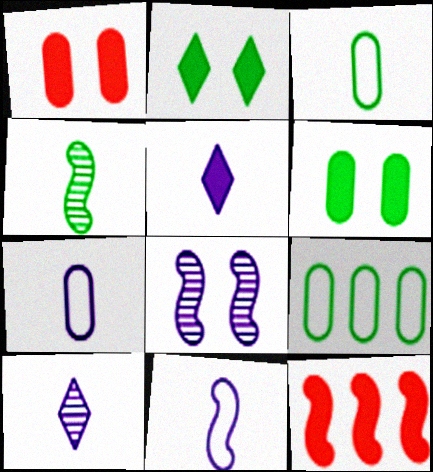[[2, 4, 9], 
[5, 6, 12]]